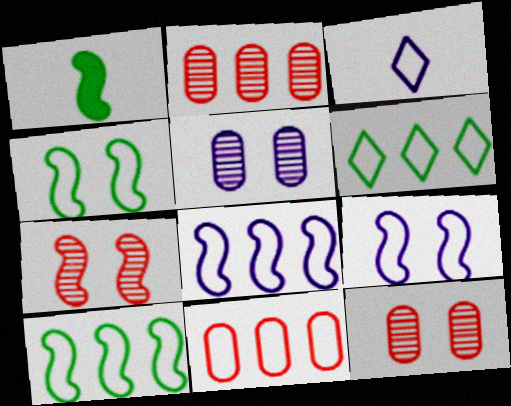[[1, 7, 8], 
[3, 4, 11], 
[6, 8, 11]]